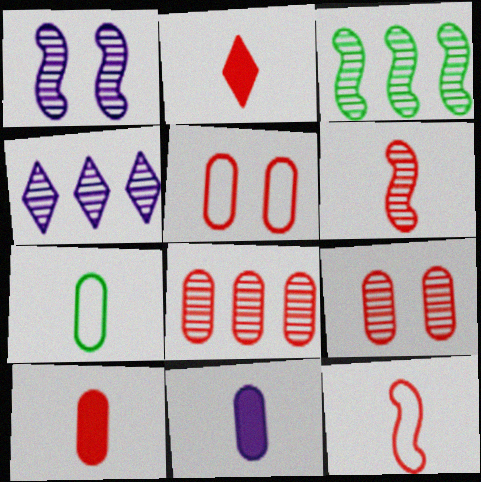[[1, 3, 6], 
[3, 4, 8], 
[5, 8, 10]]